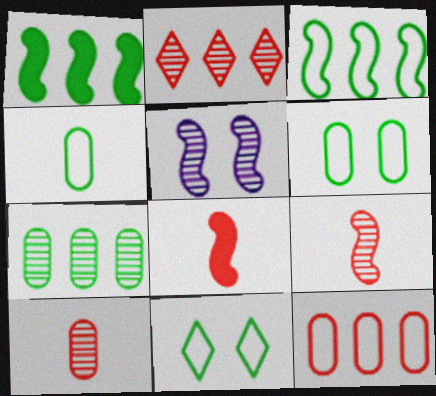[[3, 4, 11], 
[3, 5, 8]]